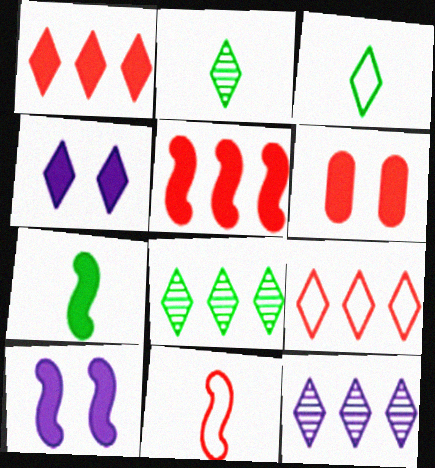[[2, 4, 9], 
[5, 7, 10]]